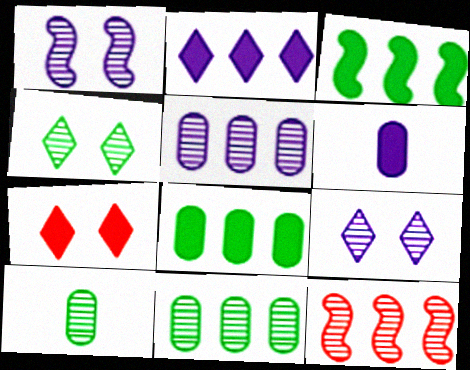[[3, 6, 7], 
[9, 10, 12]]